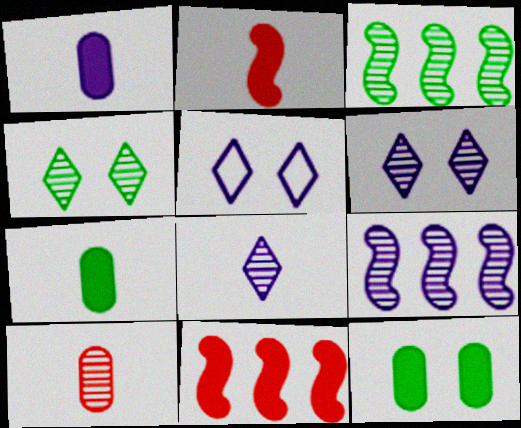[[1, 5, 9], 
[3, 6, 10], 
[4, 9, 10]]